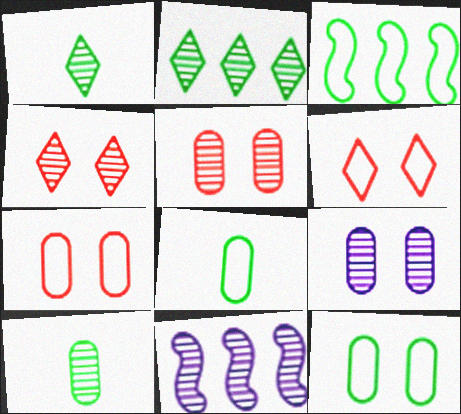[[1, 5, 11], 
[4, 10, 11]]